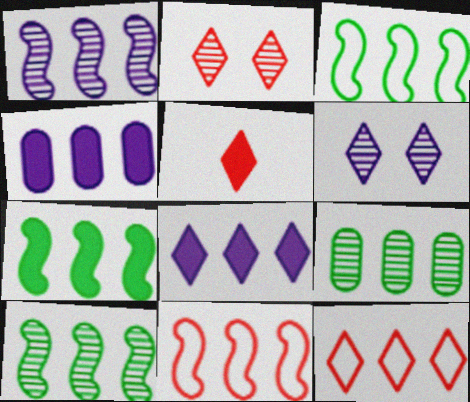[[1, 7, 11], 
[2, 5, 12], 
[3, 7, 10], 
[4, 10, 12], 
[8, 9, 11]]